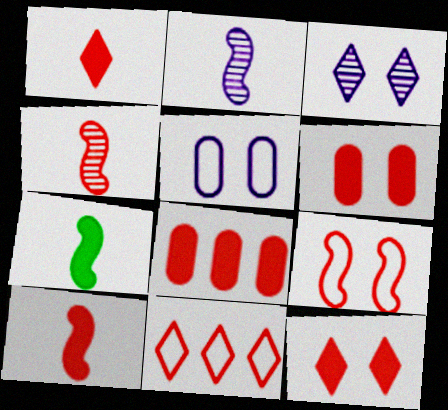[[4, 6, 11], 
[8, 10, 12]]